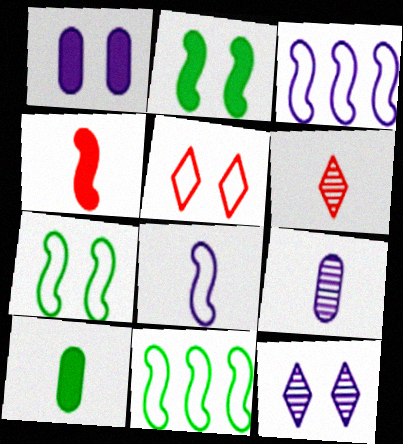[[1, 6, 11], 
[6, 8, 10]]